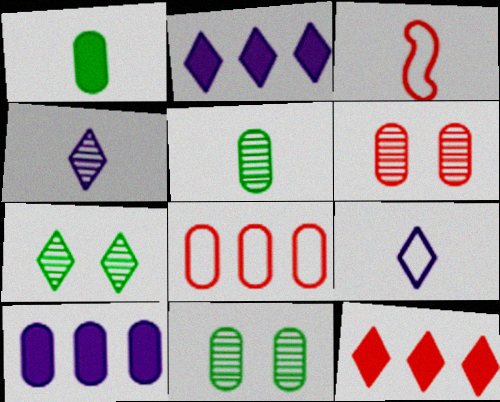[[1, 3, 4], 
[2, 3, 11], 
[3, 6, 12], 
[3, 7, 10], 
[7, 9, 12]]